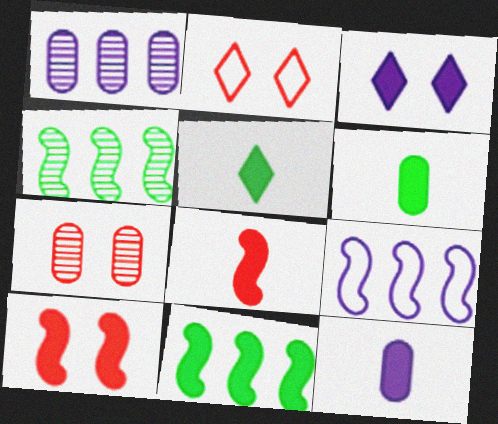[[2, 4, 12], 
[2, 7, 10], 
[5, 7, 9], 
[5, 8, 12]]